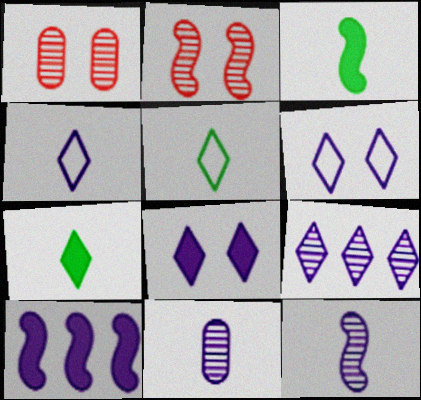[[1, 5, 10], 
[4, 8, 9], 
[6, 10, 11]]